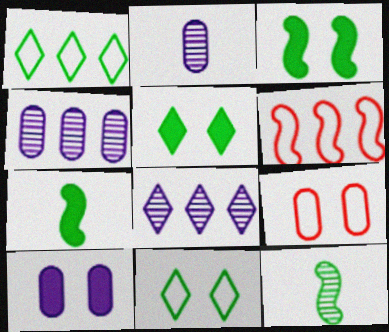[[2, 5, 6], 
[7, 8, 9]]